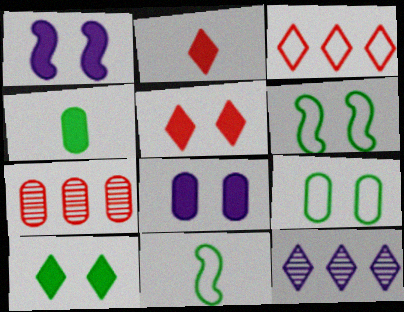[]